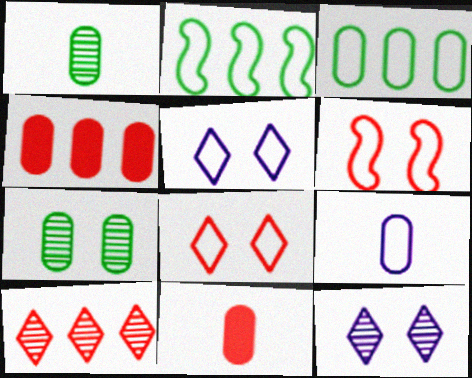[[1, 9, 11], 
[2, 8, 9], 
[2, 11, 12], 
[4, 7, 9], 
[6, 10, 11]]